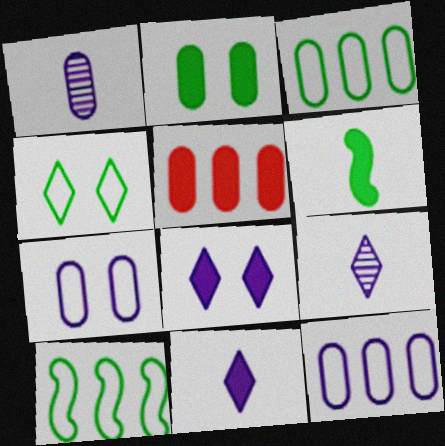[[5, 6, 8]]